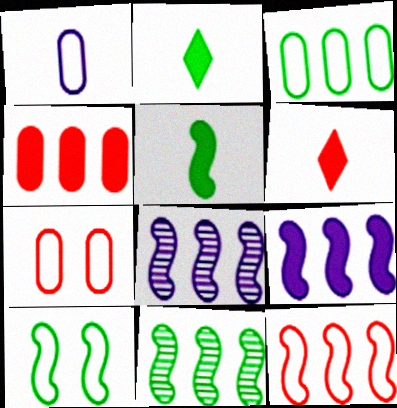[[1, 3, 7], 
[2, 7, 8], 
[5, 10, 11], 
[9, 11, 12]]